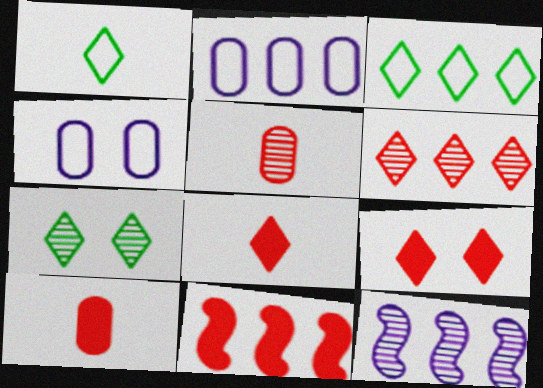[[5, 7, 12], 
[9, 10, 11]]